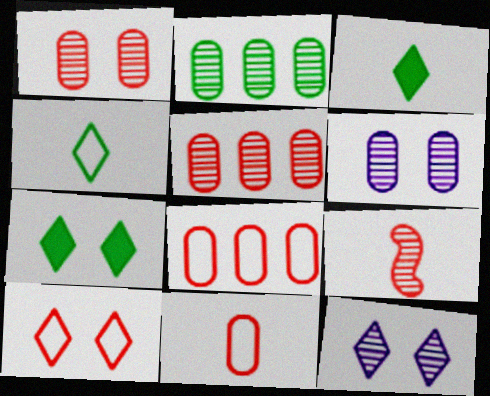[[2, 9, 12], 
[7, 10, 12]]